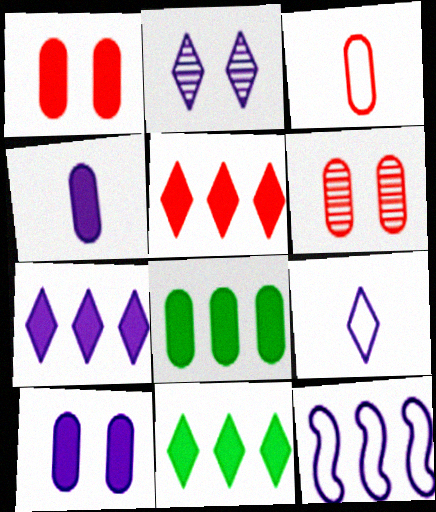[[1, 4, 8], 
[2, 4, 12], 
[2, 7, 9], 
[5, 7, 11]]